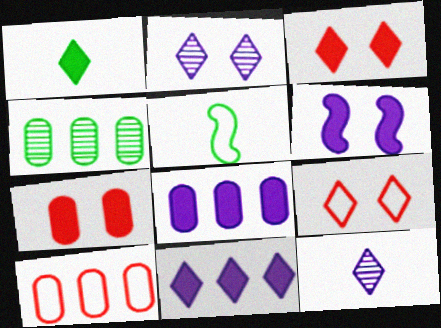[[1, 3, 11], 
[4, 8, 10]]